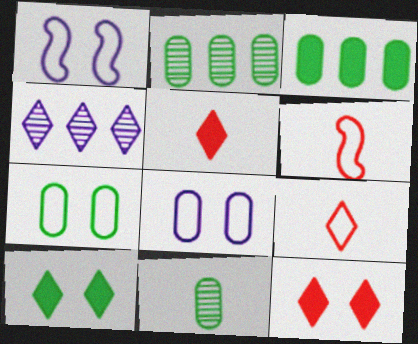[[1, 2, 5], 
[3, 7, 11], 
[4, 9, 10]]